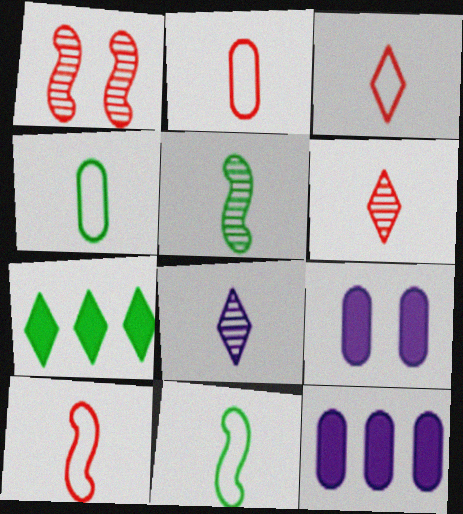[[2, 3, 10]]